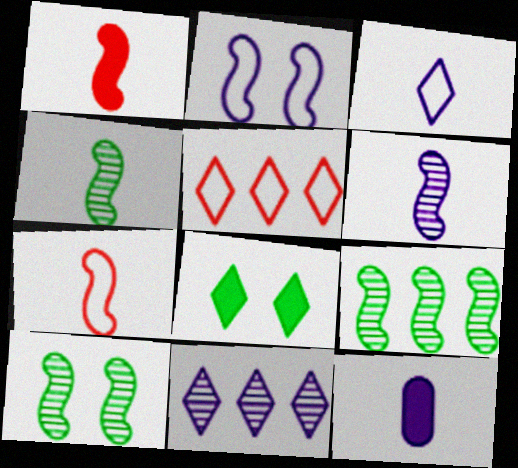[[1, 2, 9], 
[2, 11, 12], 
[3, 6, 12], 
[4, 9, 10], 
[5, 10, 12]]